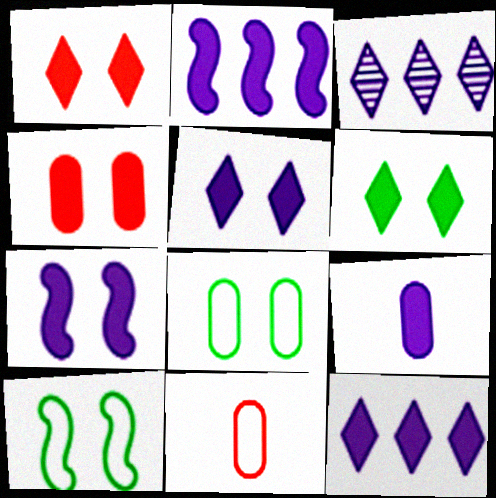[[1, 5, 6], 
[2, 5, 9], 
[4, 6, 7], 
[7, 9, 12]]